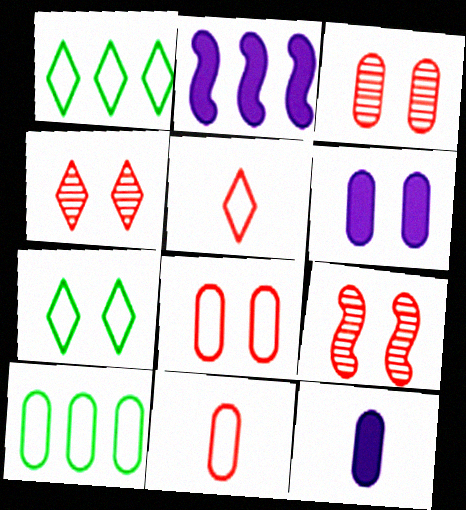[[1, 9, 12], 
[3, 4, 9], 
[3, 10, 12], 
[6, 7, 9]]